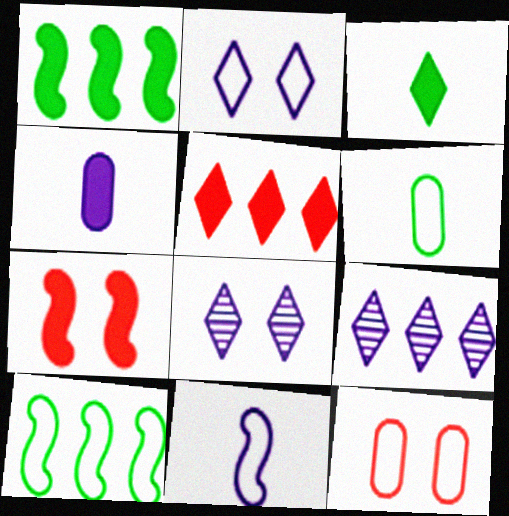[[6, 7, 9]]